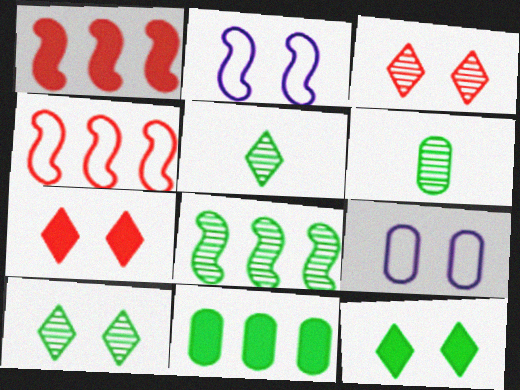[[1, 5, 9], 
[6, 8, 10]]